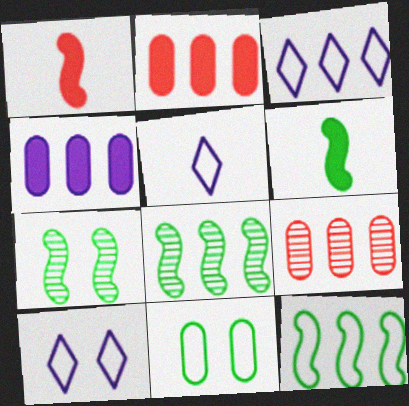[[2, 3, 8], 
[2, 5, 7], 
[3, 5, 10], 
[6, 7, 12], 
[6, 9, 10]]